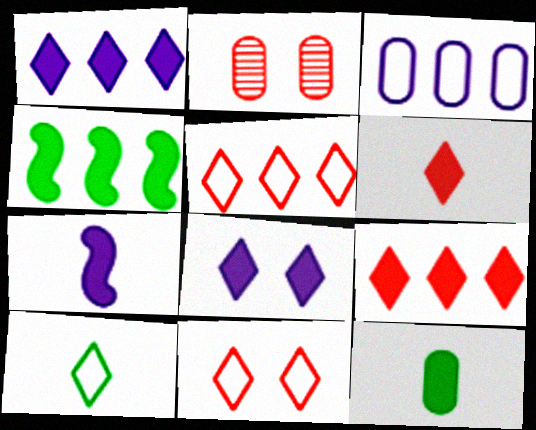[[2, 3, 12], 
[6, 7, 12]]